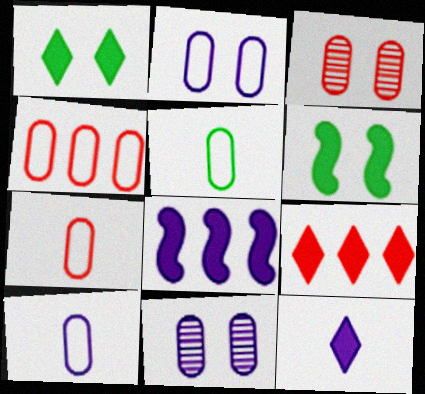[[1, 9, 12], 
[2, 4, 5], 
[5, 7, 10]]